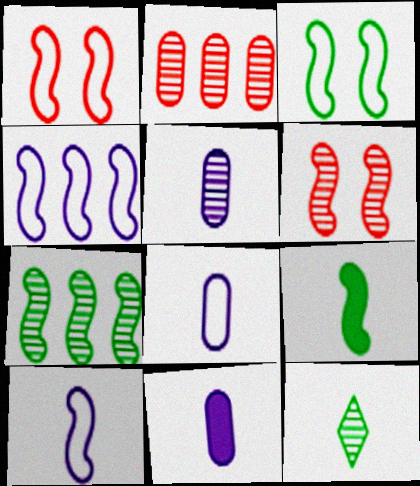[[3, 7, 9], 
[4, 6, 9], 
[5, 8, 11]]